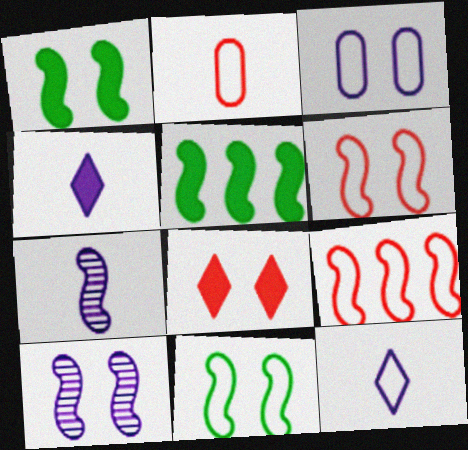[[1, 6, 10], 
[1, 7, 9], 
[5, 6, 7]]